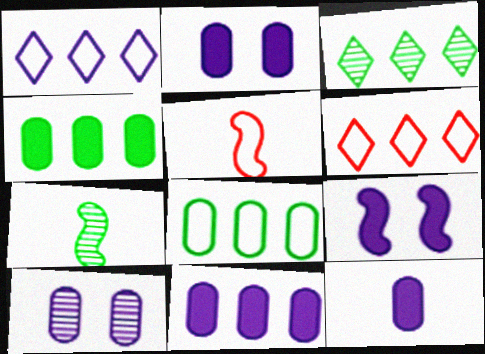[[2, 3, 5], 
[2, 6, 7], 
[2, 11, 12]]